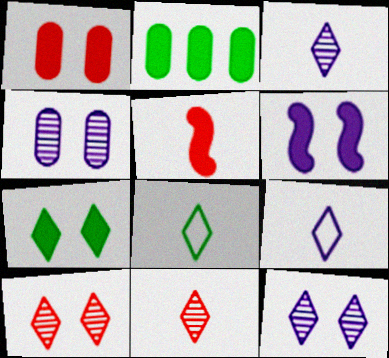[[1, 6, 7]]